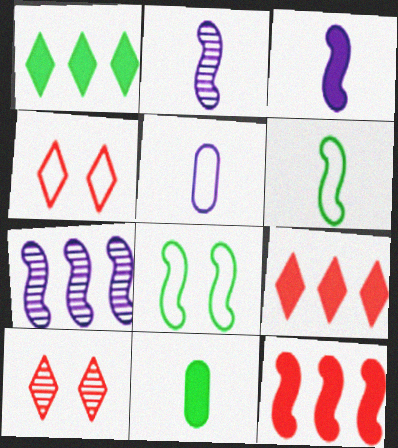[[2, 8, 12], 
[4, 7, 11]]